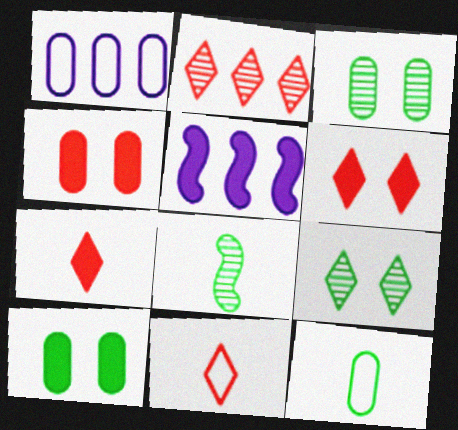[[1, 6, 8], 
[2, 6, 11], 
[3, 5, 11], 
[5, 7, 10]]